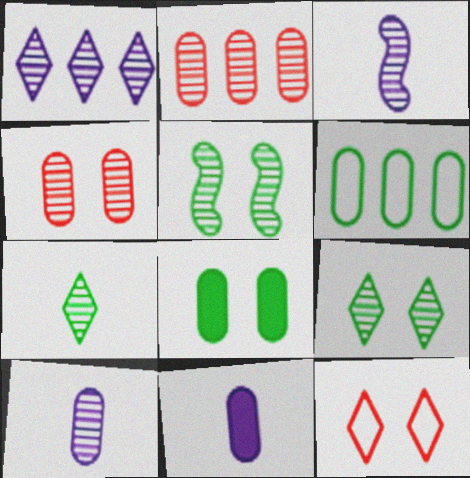[[2, 3, 9], 
[4, 6, 11]]